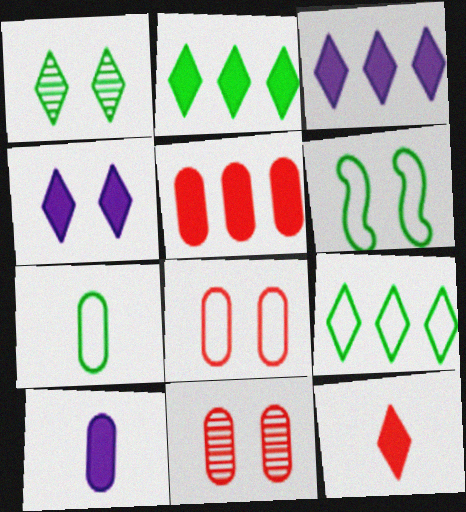[[2, 4, 12], 
[4, 6, 11], 
[6, 7, 9]]